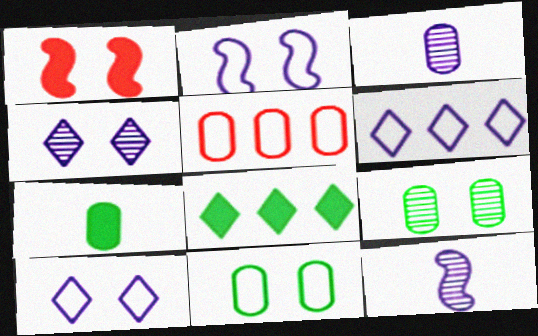[[1, 4, 11], 
[1, 9, 10]]